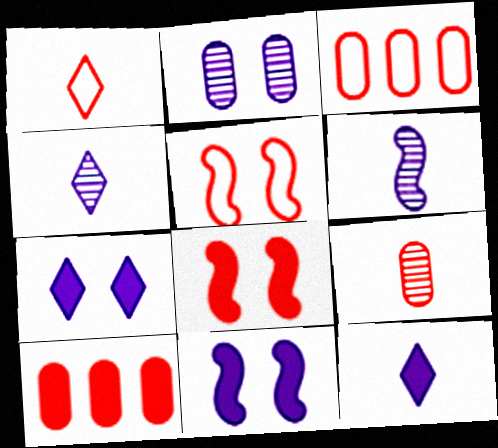[[1, 3, 5]]